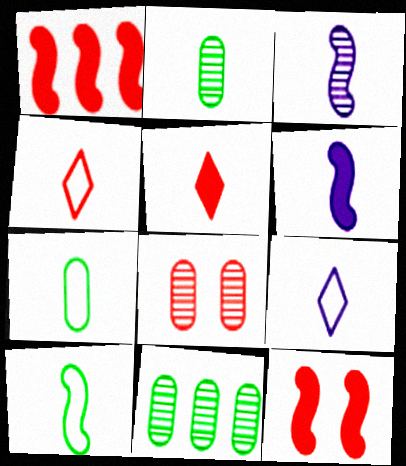[[1, 4, 8], 
[2, 4, 6], 
[3, 5, 7], 
[9, 11, 12]]